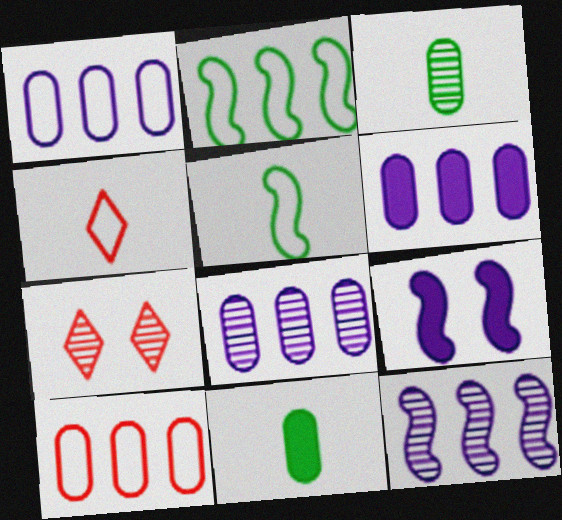[[1, 6, 8], 
[3, 7, 12], 
[5, 6, 7]]